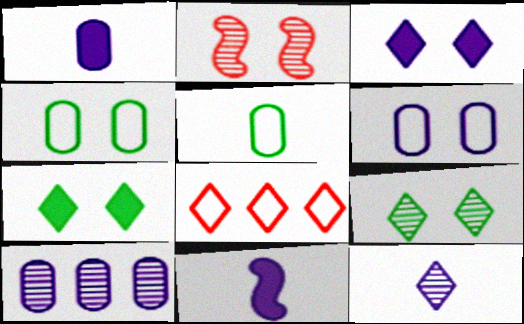[[1, 6, 10], 
[2, 3, 4], 
[2, 6, 7], 
[7, 8, 12]]